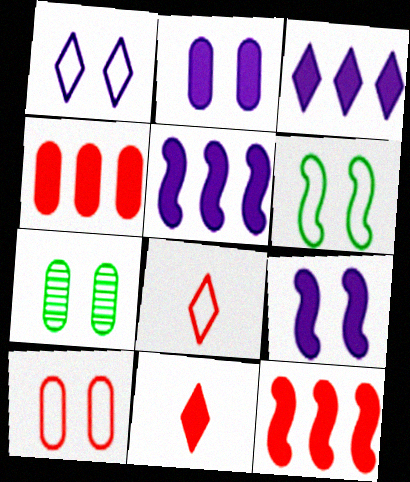[[1, 6, 10], 
[2, 7, 10], 
[5, 7, 8]]